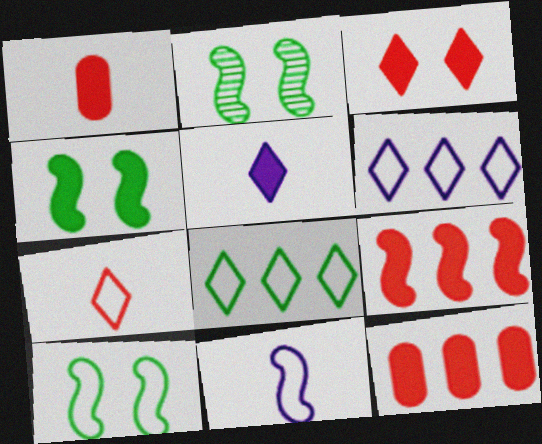[[1, 2, 6], 
[1, 3, 9], 
[2, 4, 10], 
[2, 9, 11], 
[4, 5, 12]]